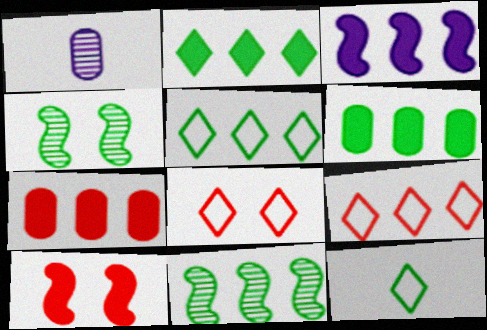[[1, 5, 10], 
[2, 3, 7], 
[4, 6, 12], 
[5, 6, 11]]